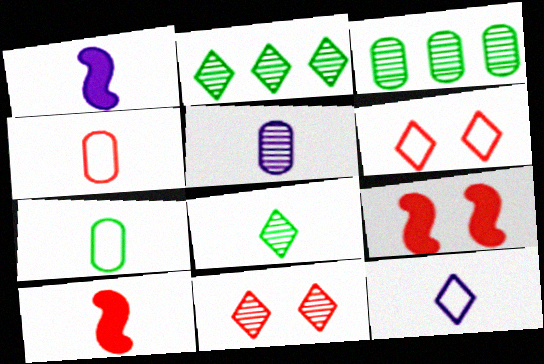[[1, 3, 6], 
[1, 4, 8], 
[1, 5, 12], 
[3, 9, 12]]